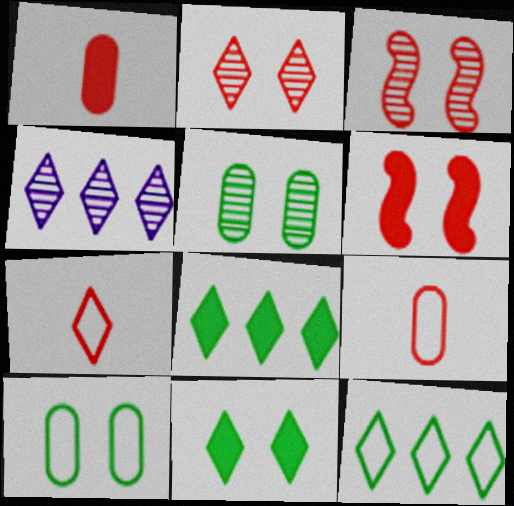[[4, 7, 11]]